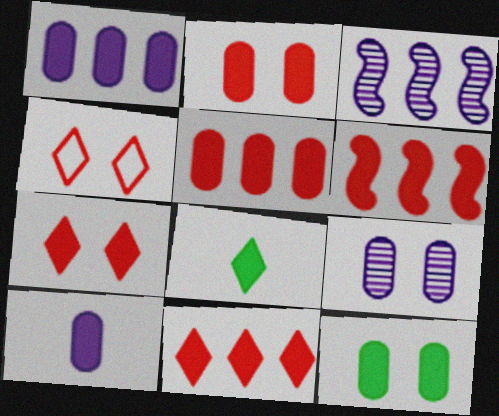[[5, 6, 11], 
[5, 10, 12]]